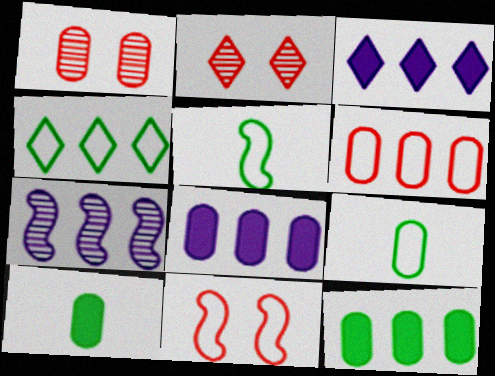[[1, 3, 5], 
[1, 8, 9], 
[2, 5, 8]]